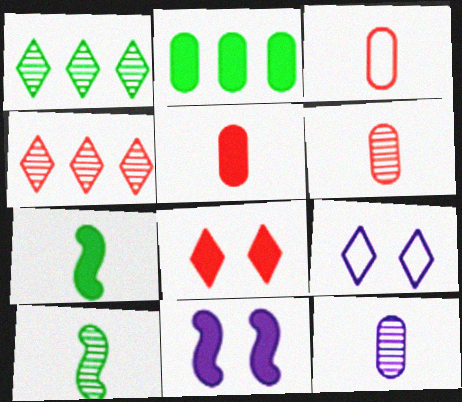[[1, 3, 11], 
[3, 5, 6]]